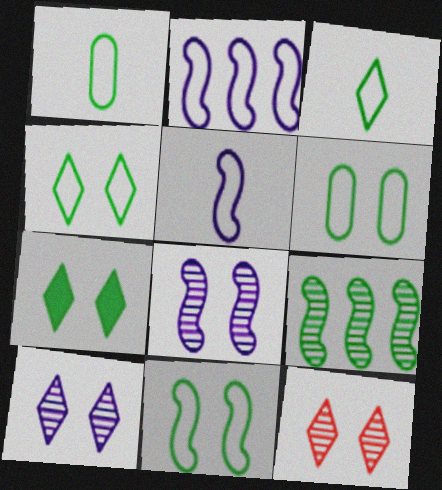[[1, 7, 9], 
[4, 6, 11]]